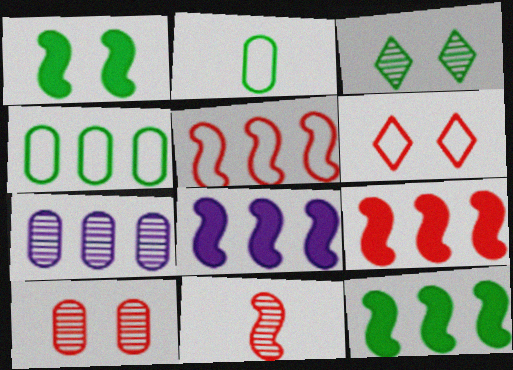[[2, 3, 12], 
[3, 7, 11], 
[8, 9, 12]]